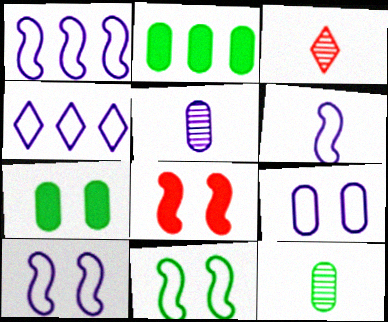[[1, 3, 7], 
[1, 6, 10], 
[2, 3, 10], 
[4, 6, 9], 
[4, 8, 12]]